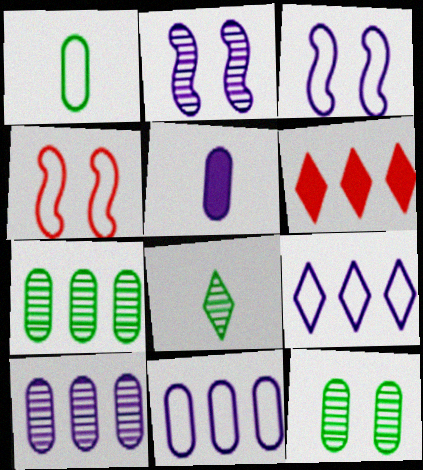[[1, 2, 6], 
[1, 4, 9], 
[2, 5, 9]]